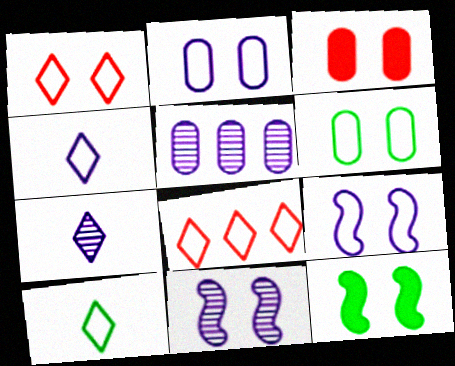[[1, 6, 9], 
[5, 7, 11]]